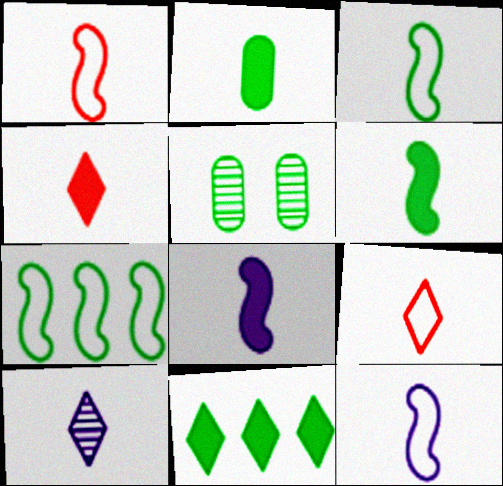[[1, 2, 10], 
[1, 3, 12], 
[2, 4, 8], 
[3, 5, 11]]